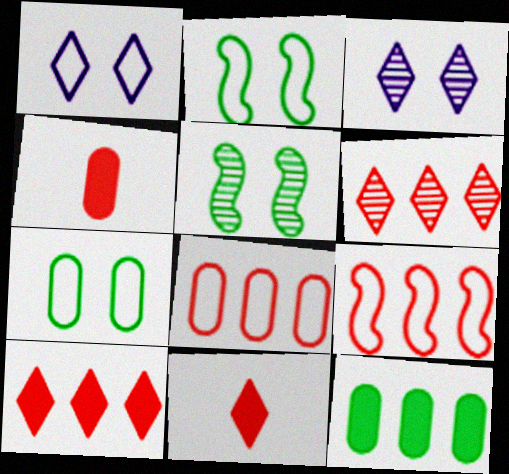[]